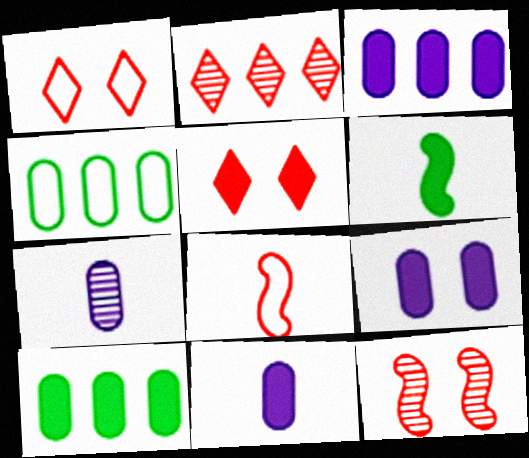[[3, 5, 6], 
[3, 9, 11]]